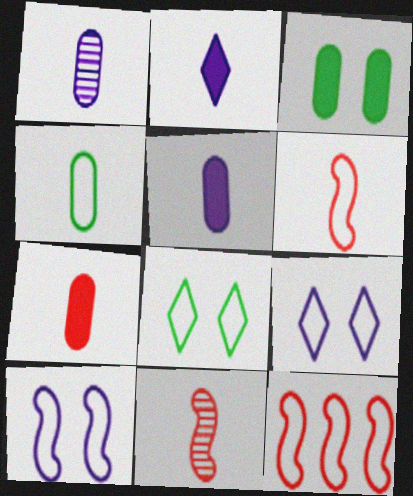[[1, 4, 7], 
[2, 4, 11], 
[4, 9, 12]]